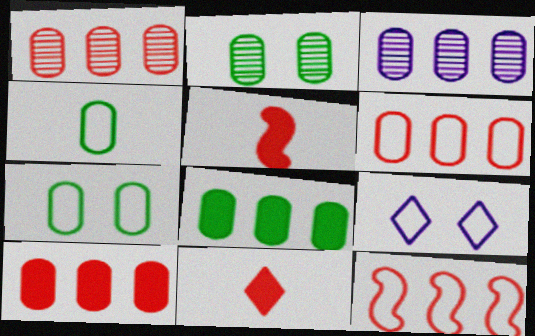[[1, 6, 10], 
[2, 4, 8], 
[3, 6, 8], 
[4, 9, 12]]